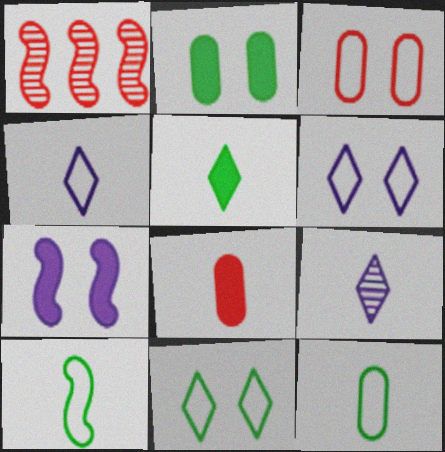[[1, 2, 4], 
[1, 7, 10], 
[8, 9, 10]]